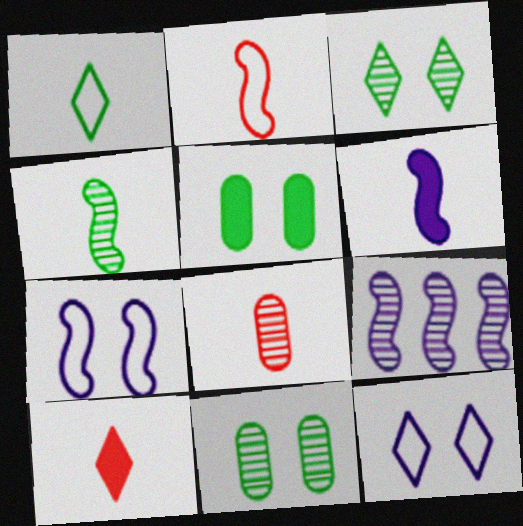[[1, 6, 8], 
[2, 4, 6], 
[2, 8, 10], 
[3, 8, 9], 
[6, 7, 9]]